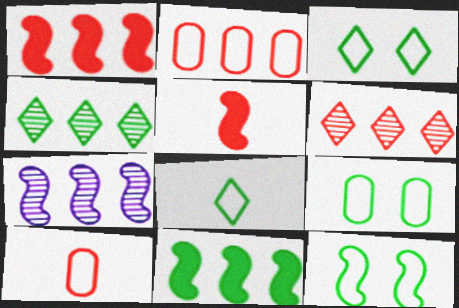[[1, 2, 6], 
[3, 9, 12], 
[5, 7, 12]]